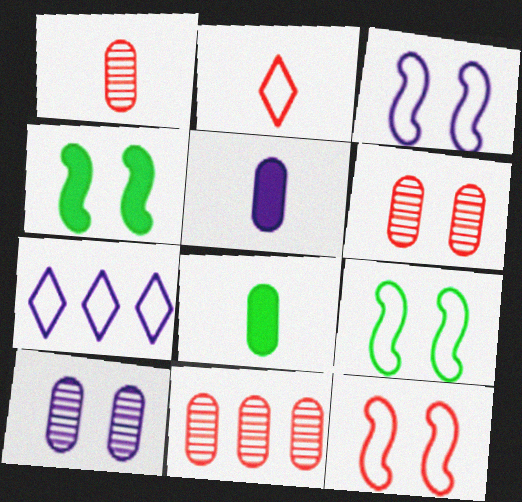[[1, 4, 7], 
[1, 6, 11], 
[3, 9, 12]]